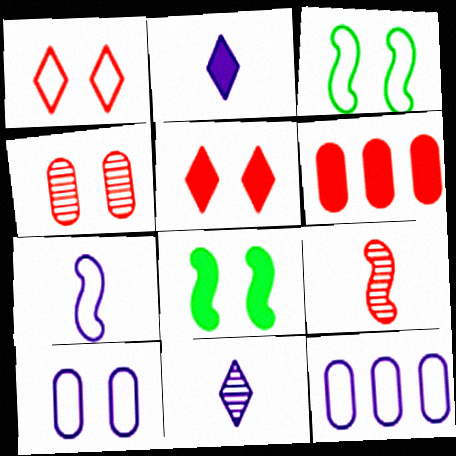[[1, 3, 10], 
[1, 6, 9], 
[2, 6, 8], 
[3, 6, 11]]